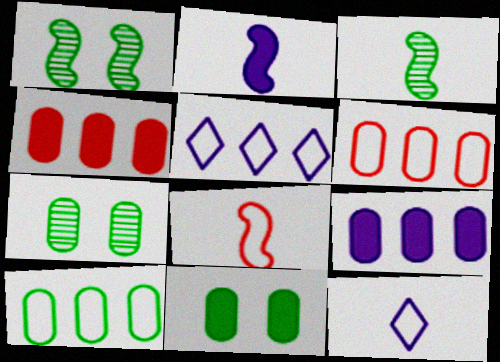[[1, 4, 12], 
[2, 3, 8]]